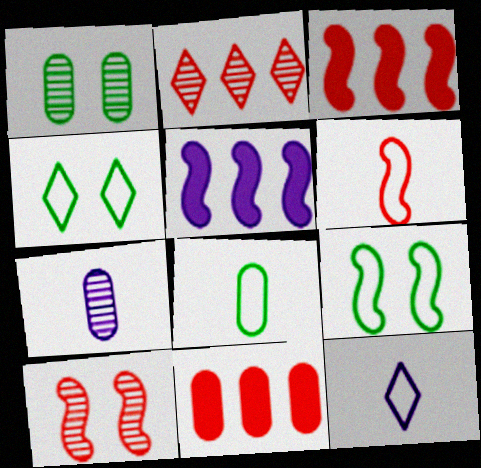[[1, 3, 12], 
[3, 4, 7], 
[3, 6, 10], 
[6, 8, 12]]